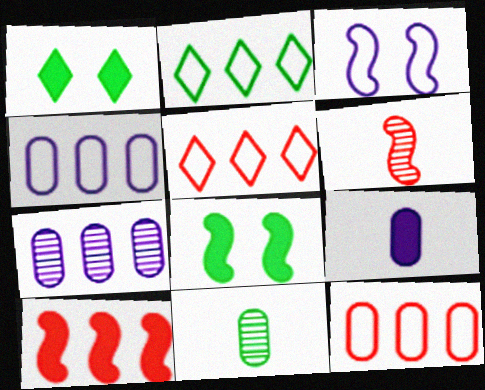[[1, 4, 6], 
[1, 9, 10], 
[2, 7, 10], 
[2, 8, 11]]